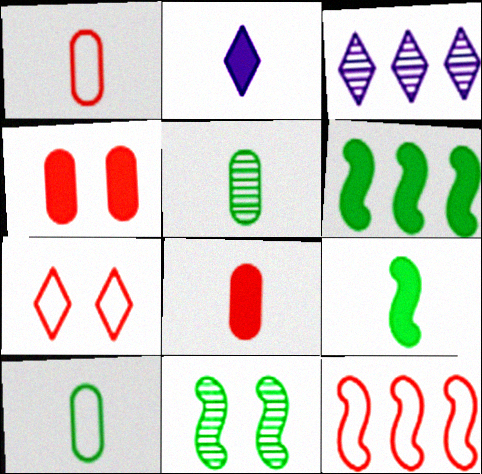[[1, 7, 12], 
[2, 4, 6], 
[2, 8, 9]]